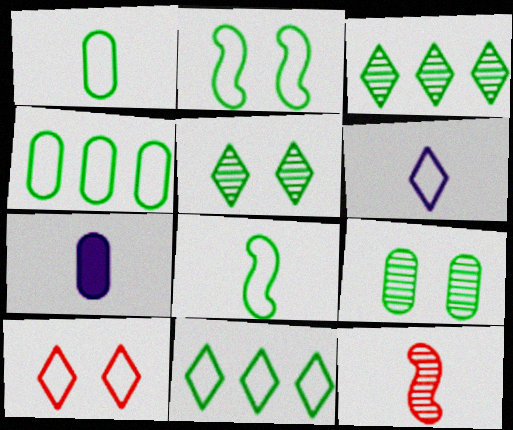[[1, 2, 11], 
[6, 10, 11]]